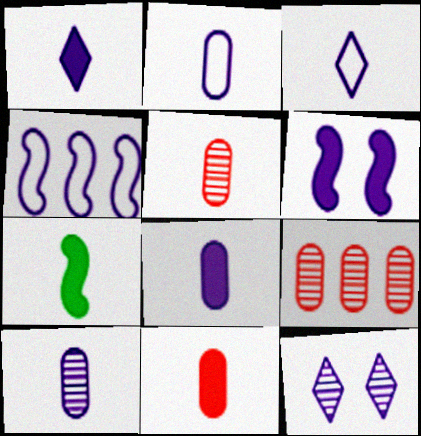[[1, 7, 11], 
[2, 8, 10], 
[3, 5, 7], 
[4, 8, 12]]